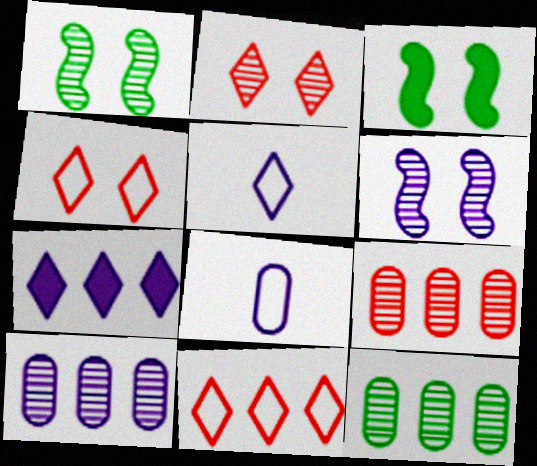[[3, 5, 9], 
[6, 7, 8], 
[9, 10, 12]]